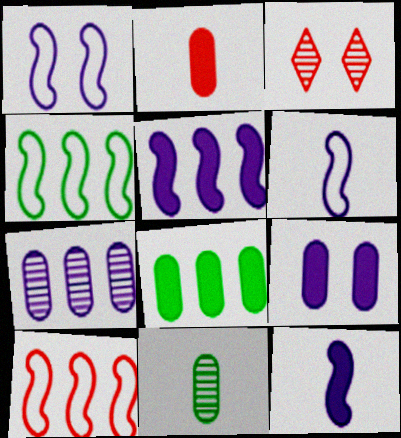[[2, 3, 10], 
[2, 8, 9], 
[3, 6, 8]]